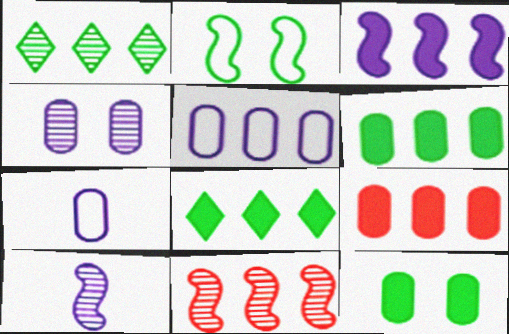[[3, 8, 9], 
[5, 8, 11]]